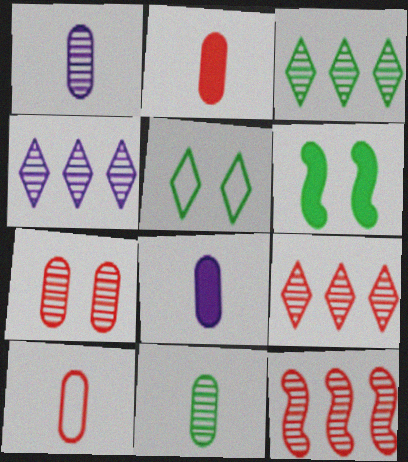[[3, 4, 9], 
[4, 6, 10], 
[5, 8, 12], 
[8, 10, 11]]